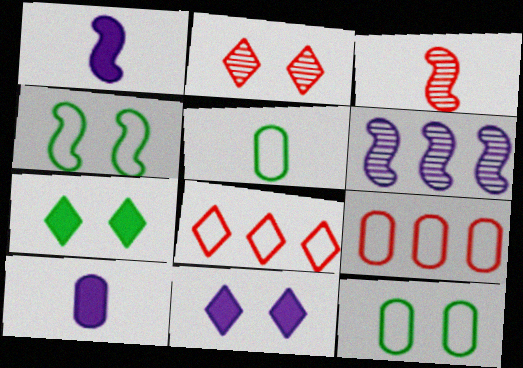[]